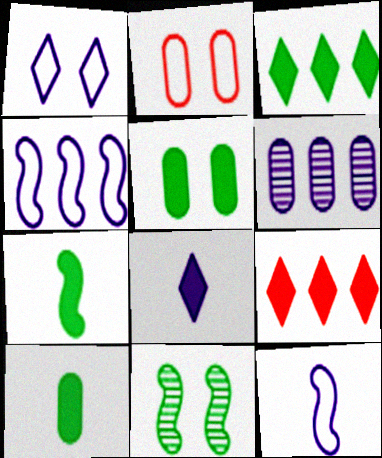[[2, 6, 10], 
[3, 5, 7]]